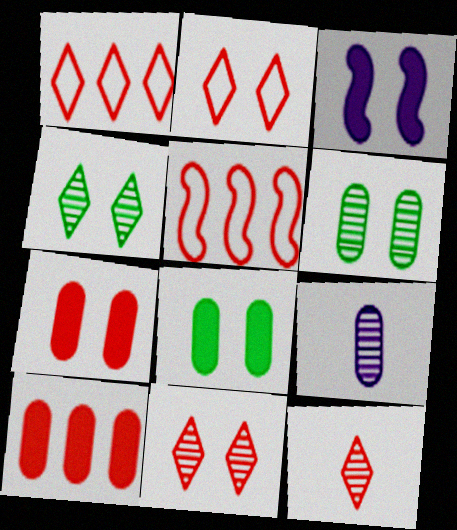[[2, 3, 6], 
[5, 7, 12]]